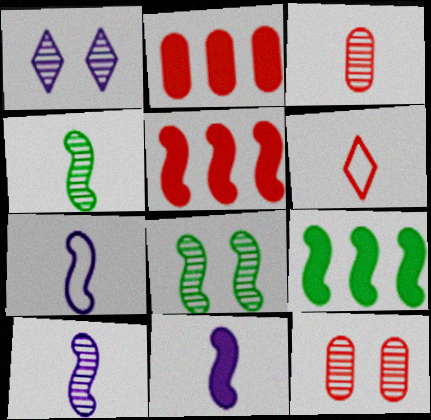[[1, 8, 12], 
[5, 6, 12], 
[5, 7, 8], 
[7, 10, 11]]